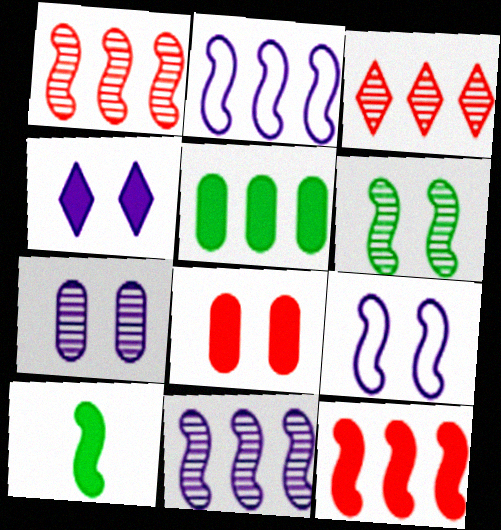[[1, 9, 10], 
[2, 3, 5], 
[4, 7, 9]]